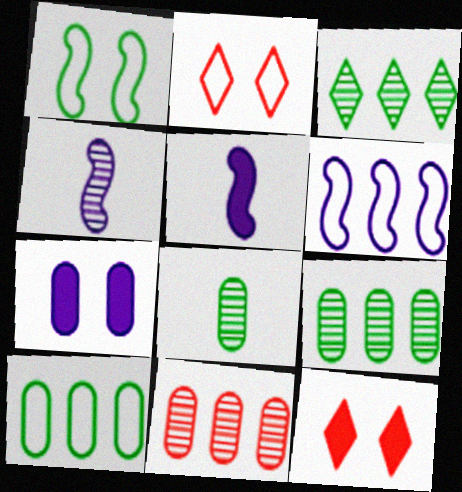[[2, 5, 9], 
[4, 10, 12], 
[6, 8, 12]]